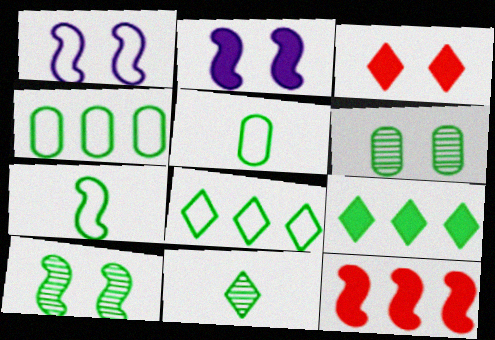[[1, 3, 6], 
[5, 9, 10], 
[6, 7, 9]]